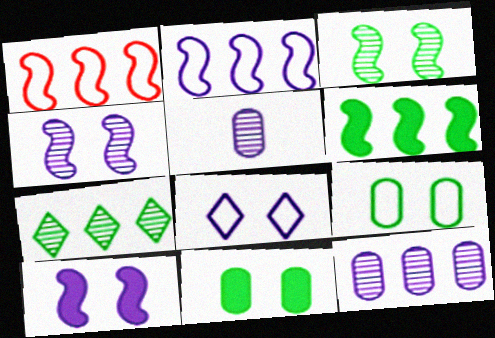[]